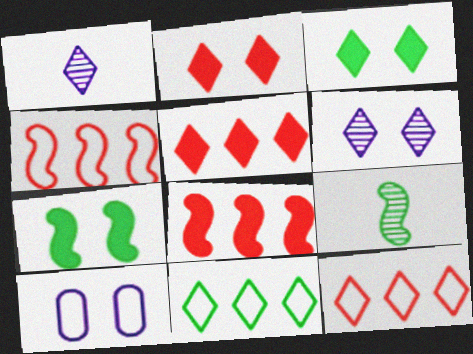[[1, 2, 11], 
[1, 3, 12], 
[5, 9, 10]]